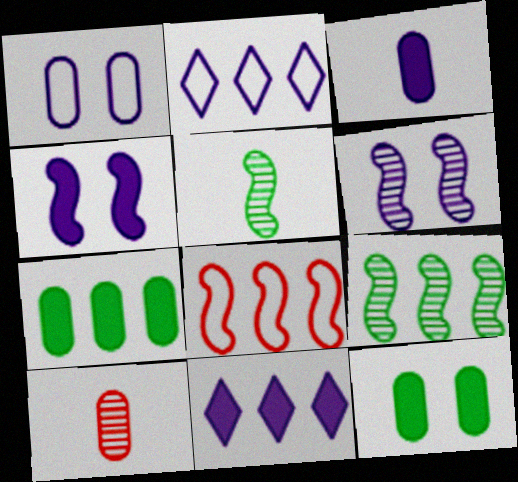[[1, 7, 10], 
[2, 3, 6], 
[3, 4, 11], 
[4, 5, 8]]